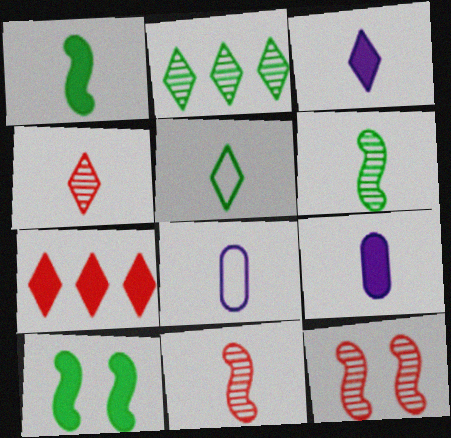[[1, 4, 8], 
[3, 4, 5], 
[5, 9, 11], 
[7, 9, 10]]